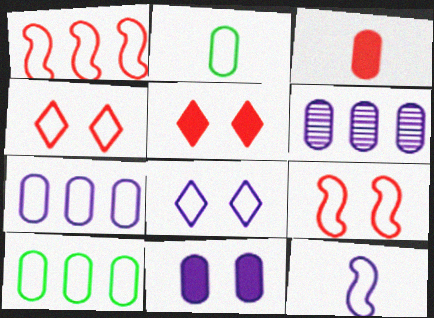[[1, 2, 8], 
[4, 10, 12], 
[7, 8, 12]]